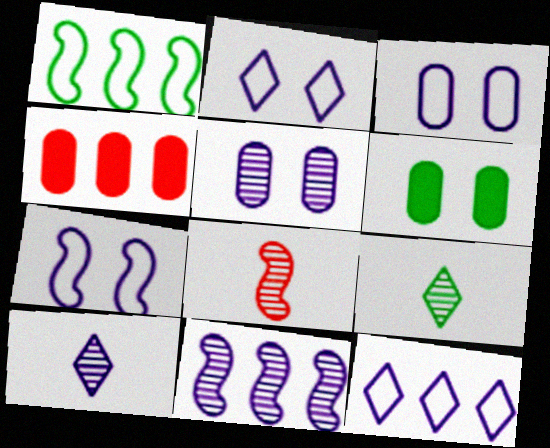[[1, 6, 9], 
[2, 3, 7], 
[4, 7, 9], 
[5, 10, 11], 
[6, 8, 12]]